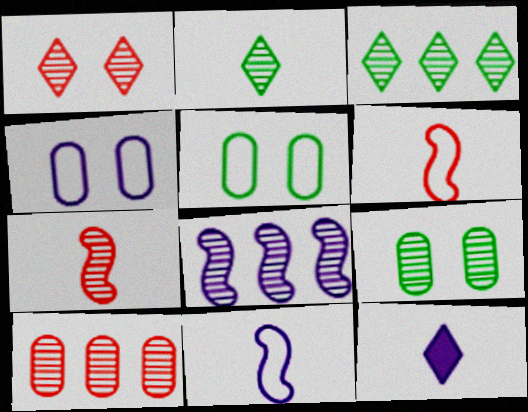[[1, 7, 10], 
[3, 8, 10], 
[4, 8, 12]]